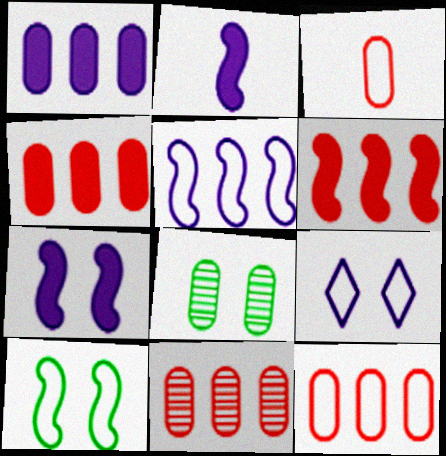[[1, 3, 8], 
[4, 11, 12]]